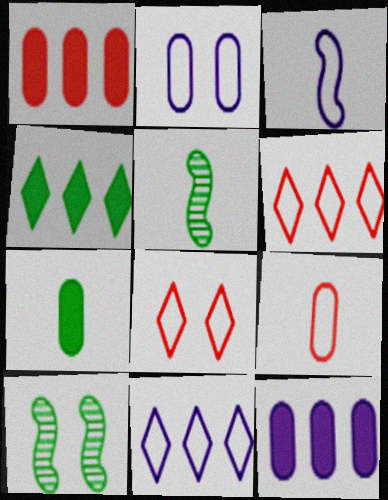[[2, 3, 11], 
[5, 8, 12]]